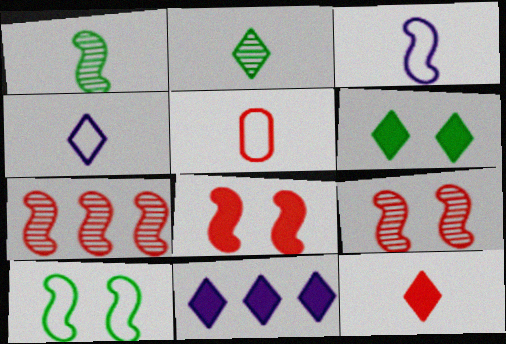[[2, 4, 12], 
[6, 11, 12]]